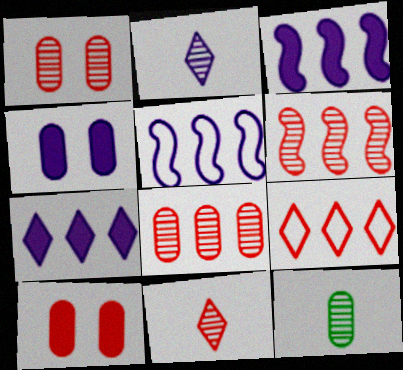[[1, 6, 11], 
[2, 4, 5]]